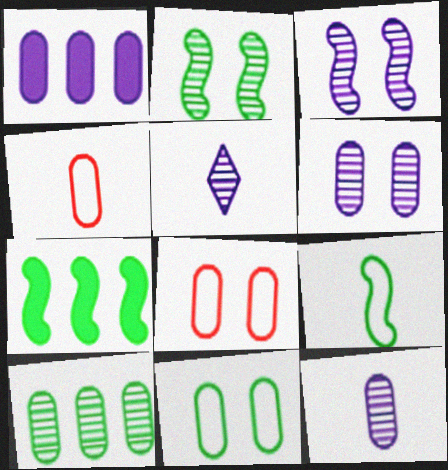[[2, 7, 9], 
[5, 7, 8]]